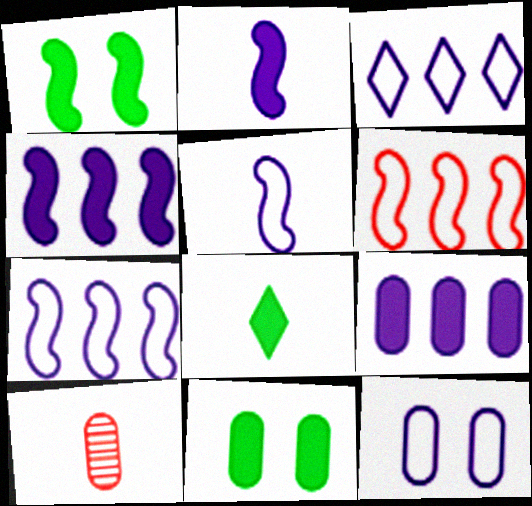[[1, 3, 10], 
[3, 5, 12], 
[5, 8, 10]]